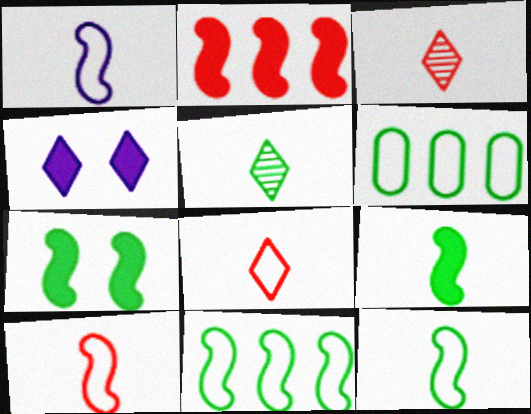[[1, 10, 12], 
[5, 6, 7]]